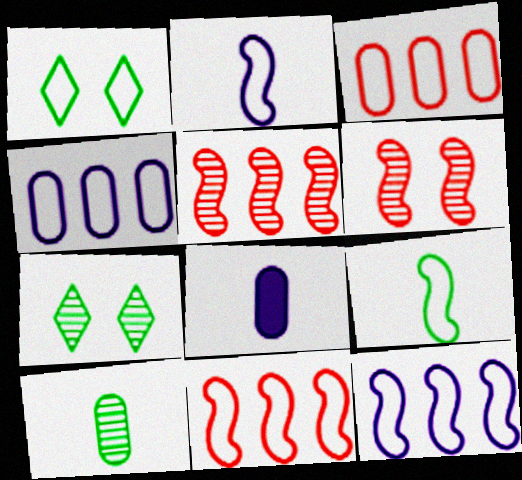[[1, 2, 3], 
[1, 5, 8], 
[7, 8, 11]]